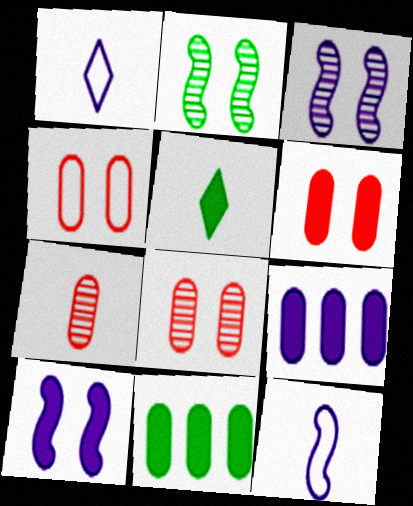[[1, 3, 9], 
[4, 6, 8], 
[5, 7, 12]]